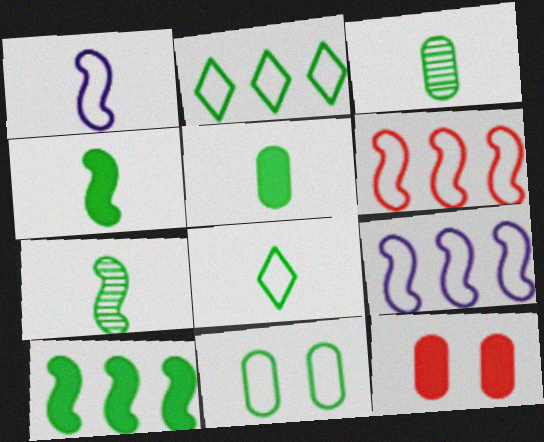[[3, 4, 8], 
[5, 7, 8]]